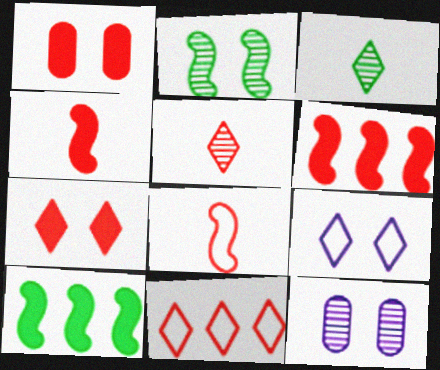[[1, 2, 9], 
[5, 7, 11]]